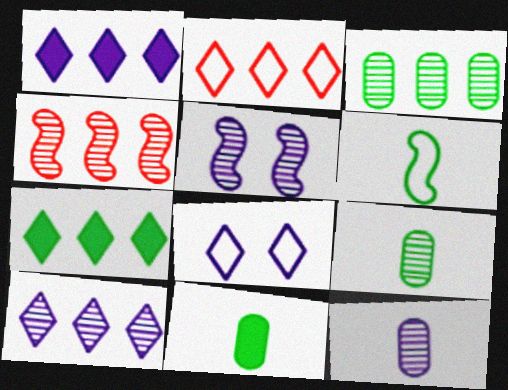[[2, 5, 11], 
[2, 7, 10], 
[3, 4, 10], 
[4, 8, 11], 
[5, 10, 12]]